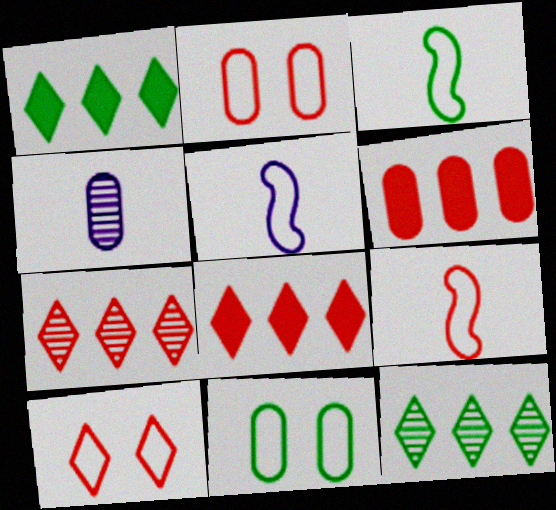[[3, 5, 9], 
[4, 6, 11]]